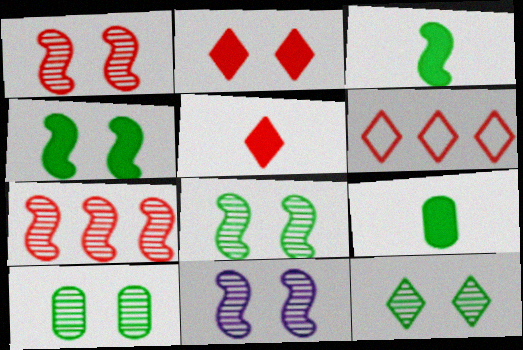[[1, 8, 11], 
[6, 9, 11], 
[8, 10, 12]]